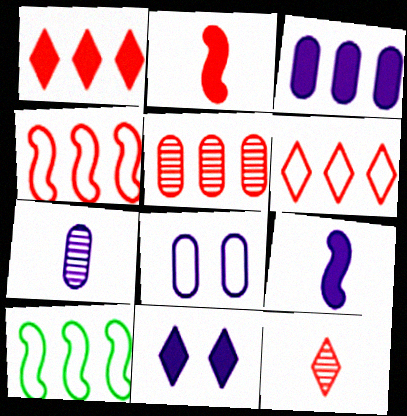[[1, 4, 5], 
[3, 7, 8], 
[3, 9, 11]]